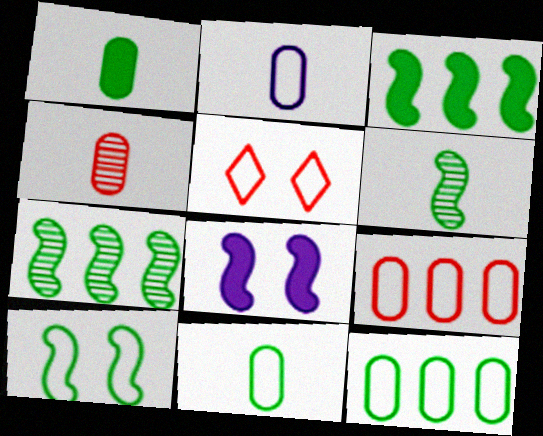[[1, 2, 4], 
[3, 6, 10]]